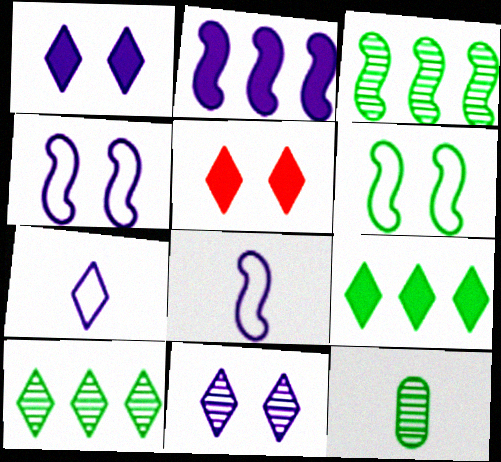[[5, 7, 10], 
[6, 9, 12]]